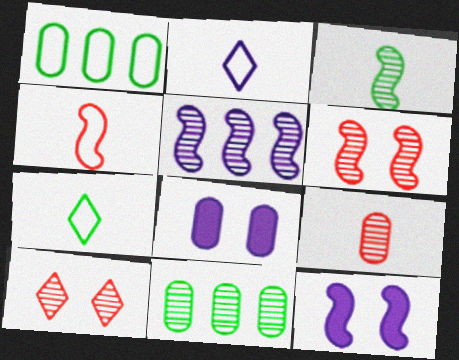[[1, 8, 9], 
[2, 5, 8], 
[3, 5, 6]]